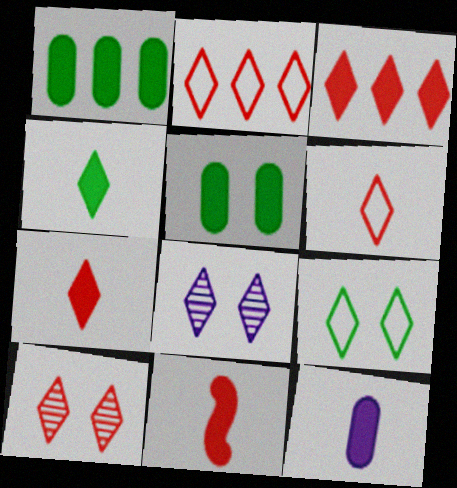[[2, 4, 8], 
[2, 7, 10], 
[3, 6, 10], 
[4, 11, 12]]